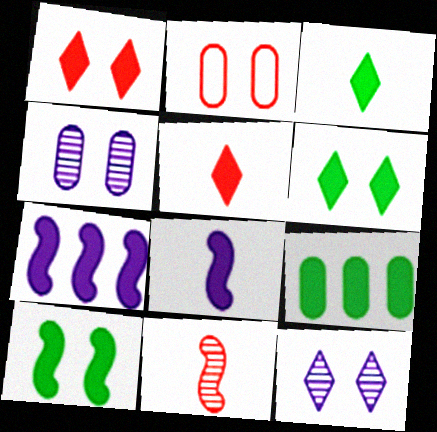[[1, 8, 9], 
[2, 10, 12], 
[3, 9, 10]]